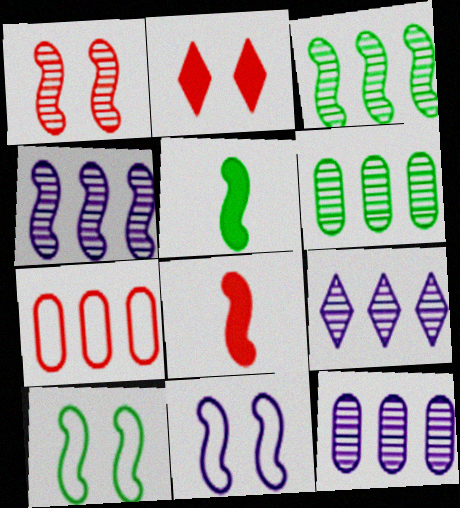[[3, 5, 10], 
[3, 8, 11], 
[4, 8, 10], 
[4, 9, 12]]